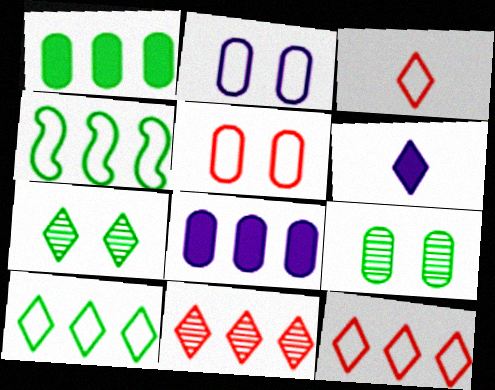[[2, 3, 4], 
[4, 8, 11], 
[6, 7, 12]]